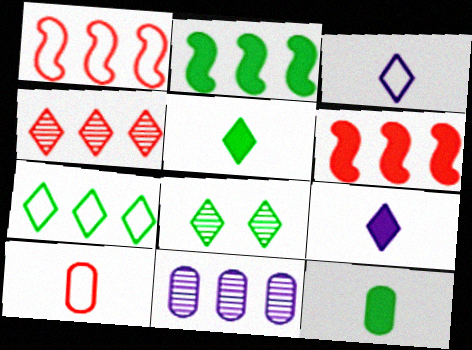[[5, 7, 8], 
[6, 7, 11]]